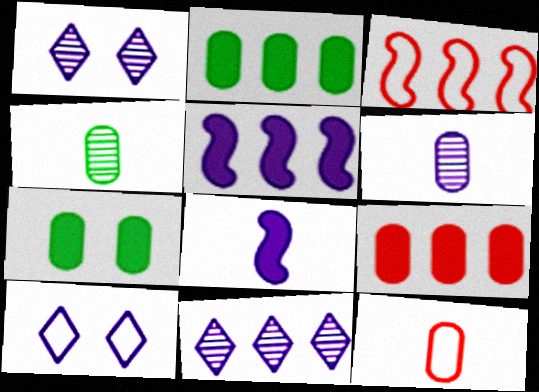[[2, 3, 11], 
[5, 6, 10]]